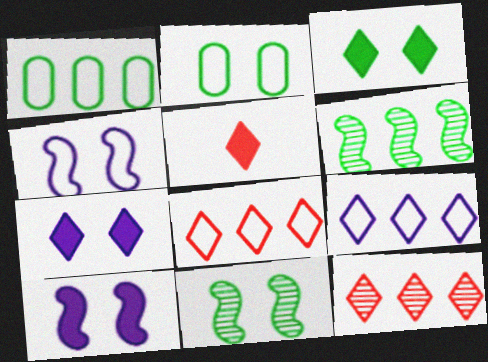[[2, 3, 11]]